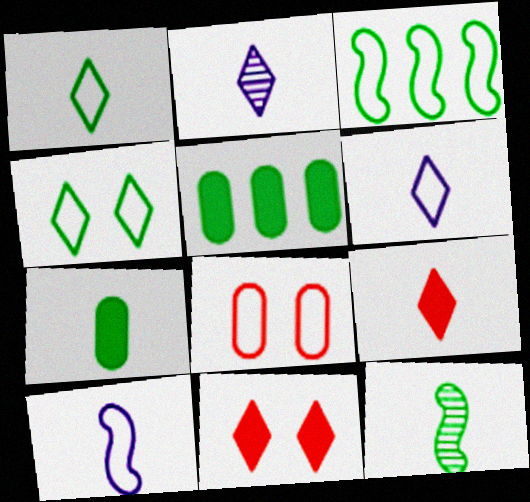[[1, 2, 9], 
[1, 7, 12], 
[3, 6, 8], 
[4, 5, 12]]